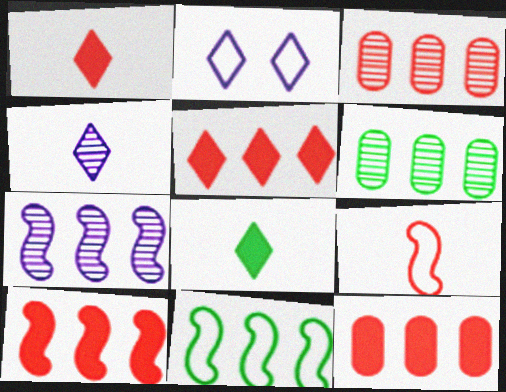[[5, 10, 12], 
[7, 10, 11]]